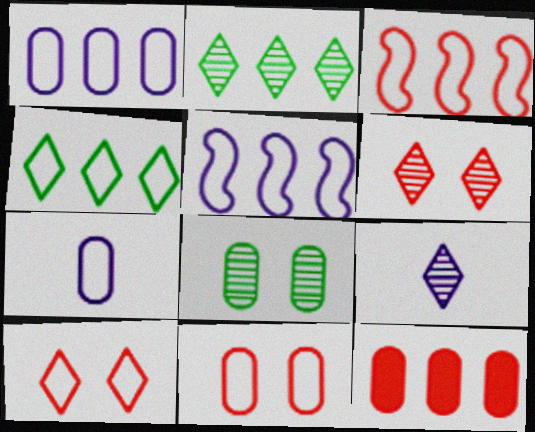[[1, 3, 4], 
[2, 5, 12], 
[2, 6, 9], 
[7, 8, 12]]